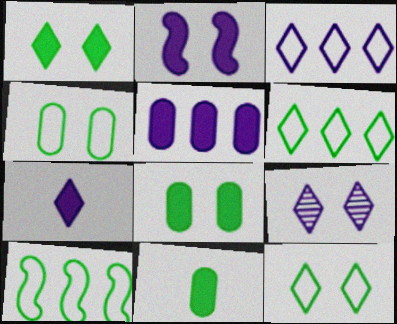[[2, 5, 7], 
[3, 7, 9]]